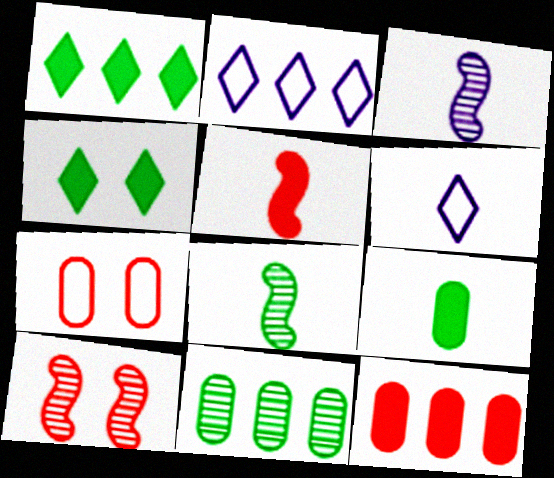[[1, 3, 7], 
[2, 9, 10]]